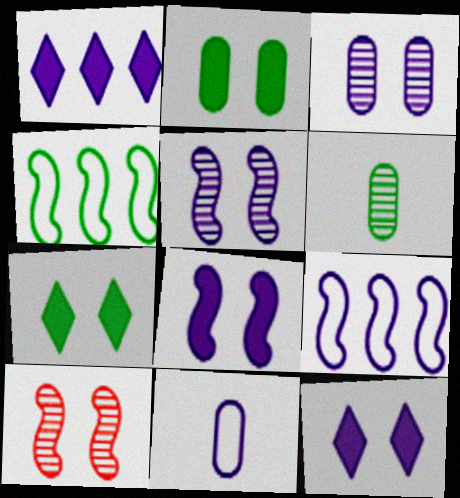[[1, 5, 11], 
[4, 6, 7]]